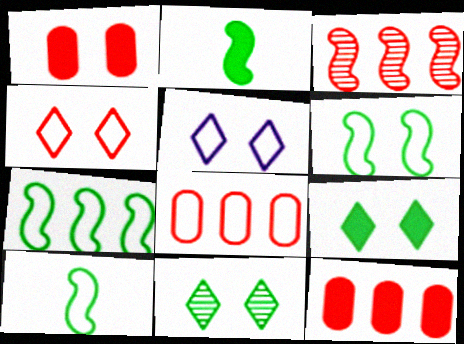[[5, 8, 10], 
[6, 7, 10]]